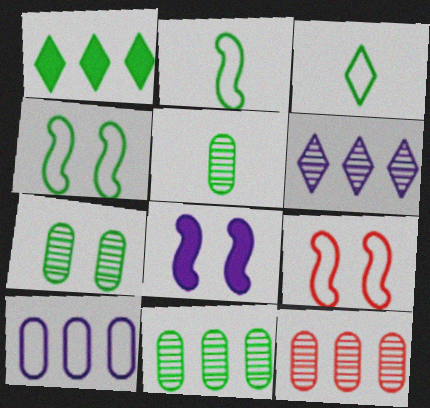[[1, 2, 7], 
[1, 4, 5], 
[3, 8, 12], 
[3, 9, 10], 
[5, 7, 11]]